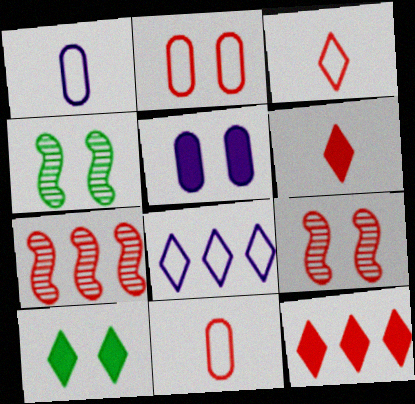[[1, 4, 12], 
[1, 7, 10], 
[2, 6, 7], 
[9, 11, 12]]